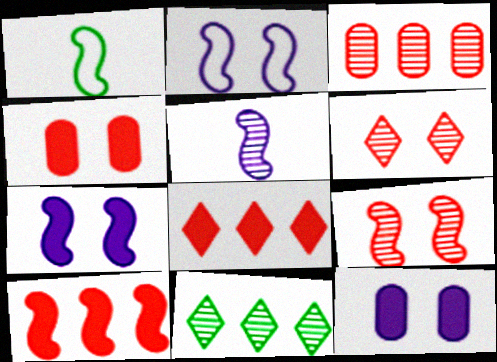[]